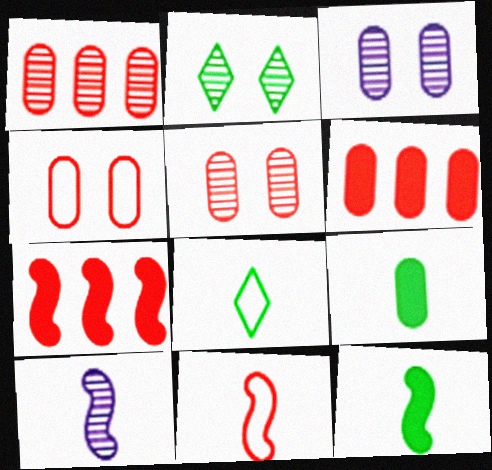[[1, 2, 10], 
[3, 7, 8], 
[10, 11, 12]]